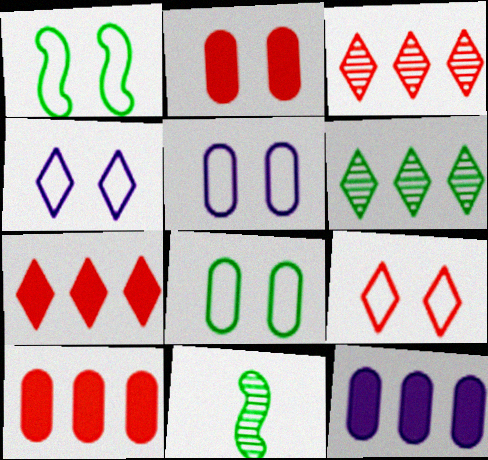[[1, 5, 9], 
[4, 10, 11], 
[5, 7, 11], 
[9, 11, 12]]